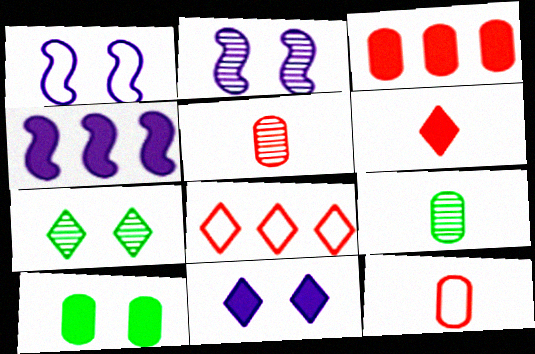[[4, 6, 10], 
[4, 7, 12]]